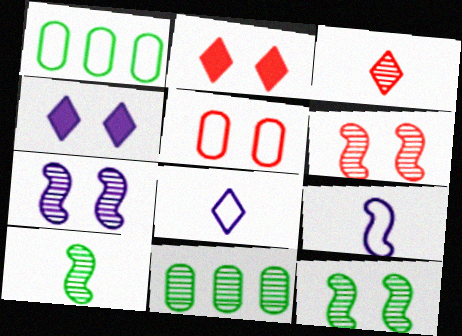[[2, 5, 6], 
[2, 9, 11], 
[3, 7, 11], 
[4, 5, 12], 
[6, 7, 12]]